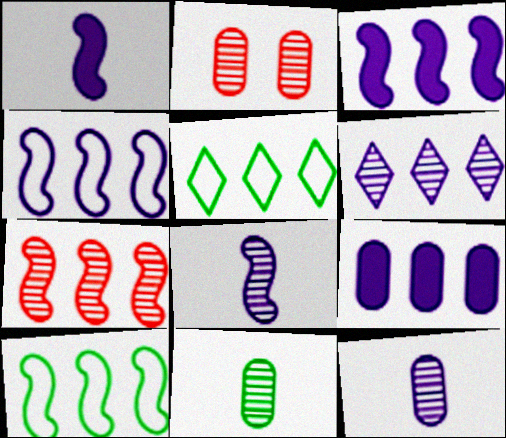[[1, 2, 5], 
[3, 7, 10], 
[4, 6, 9], 
[5, 7, 9]]